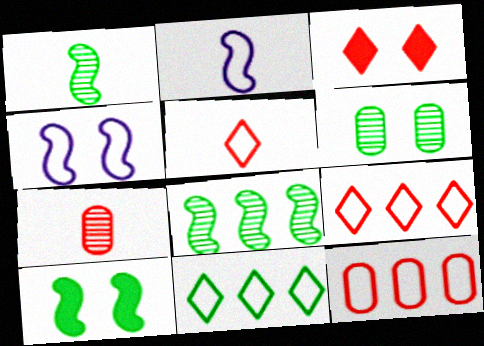[[3, 4, 6]]